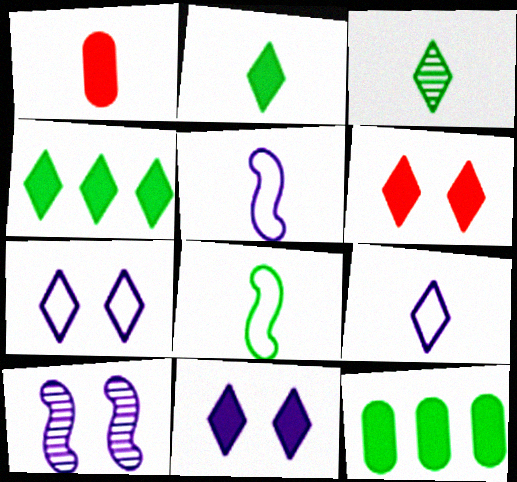[[1, 3, 5]]